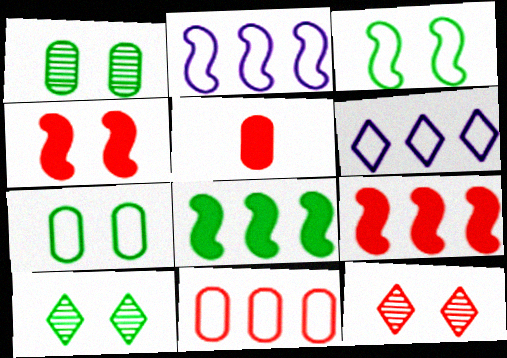[[2, 5, 10]]